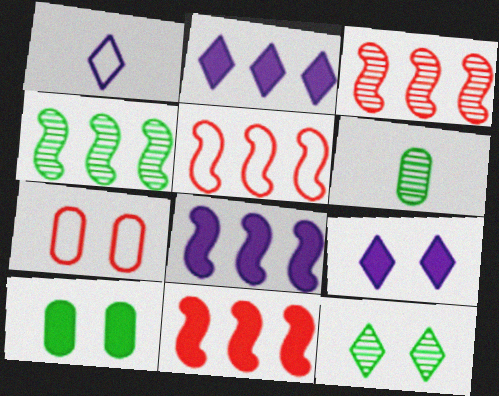[[1, 3, 10], 
[3, 5, 11], 
[4, 5, 8], 
[4, 6, 12], 
[5, 6, 9]]